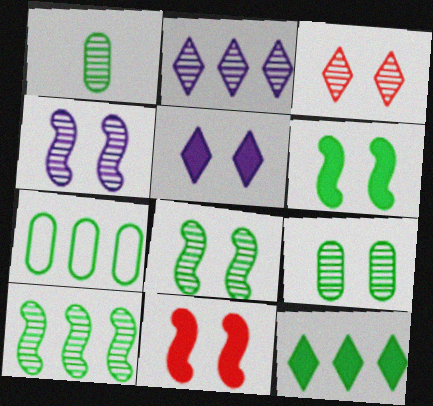[[3, 4, 9], 
[7, 10, 12]]